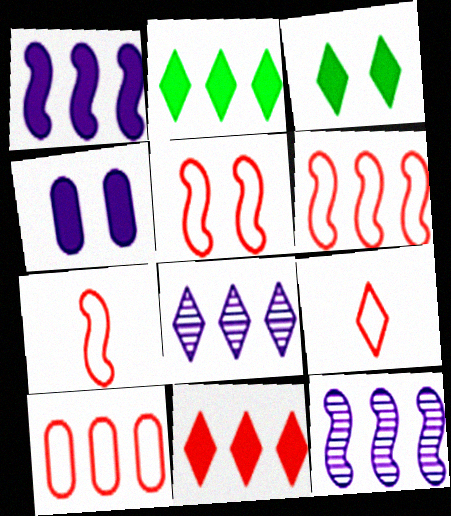[[2, 10, 12], 
[3, 8, 9], 
[5, 6, 7], 
[5, 9, 10]]